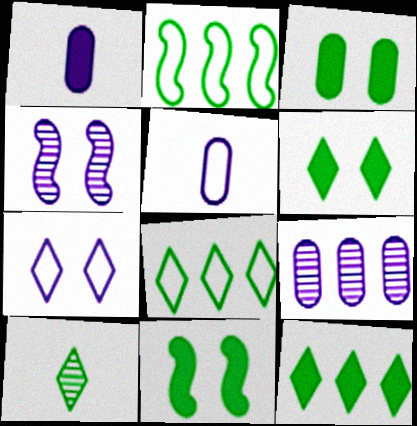[[2, 3, 10], 
[3, 6, 11], 
[6, 8, 10]]